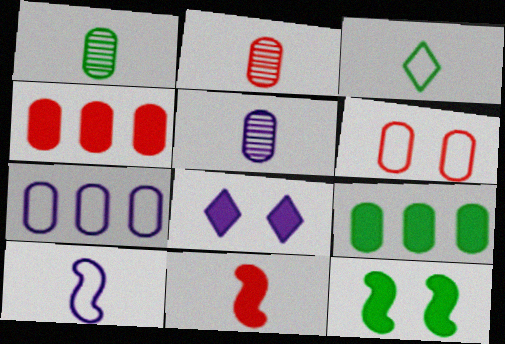[[1, 2, 5], 
[2, 4, 6], 
[3, 5, 11], 
[5, 6, 9], 
[8, 9, 11]]